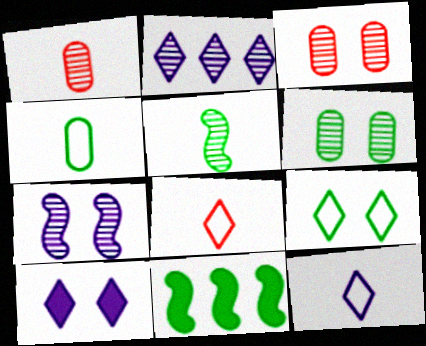[[2, 3, 5], 
[2, 10, 12], 
[3, 11, 12]]